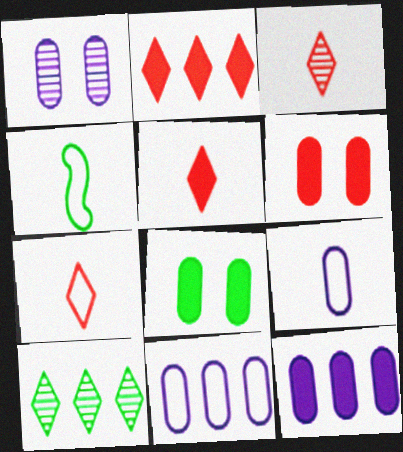[[1, 2, 4], 
[1, 9, 12], 
[3, 5, 7], 
[4, 7, 9], 
[4, 8, 10]]